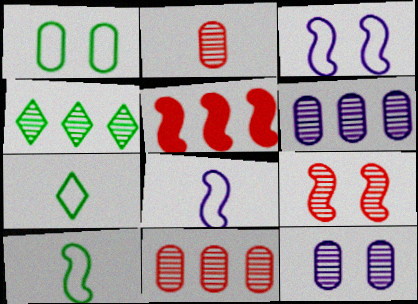[[5, 7, 12]]